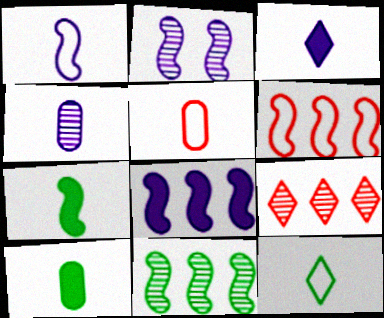[[1, 2, 8], 
[1, 3, 4], 
[1, 5, 12], 
[2, 6, 7], 
[4, 5, 10], 
[6, 8, 11]]